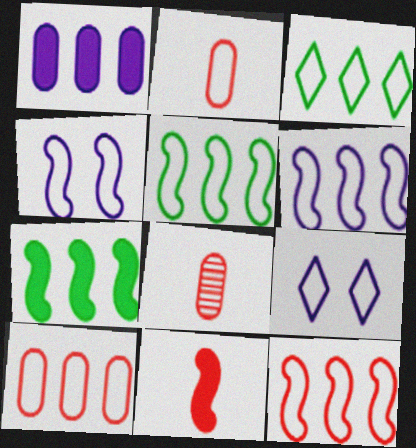[[2, 3, 4], 
[2, 5, 9], 
[3, 6, 10], 
[5, 6, 12], 
[7, 8, 9]]